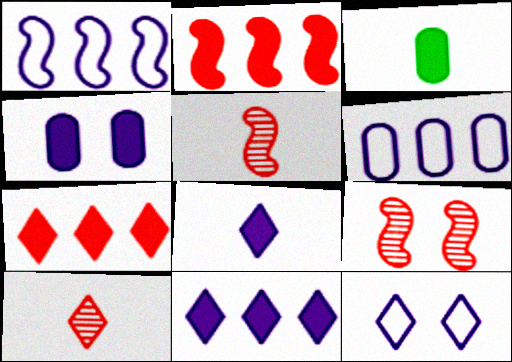[]